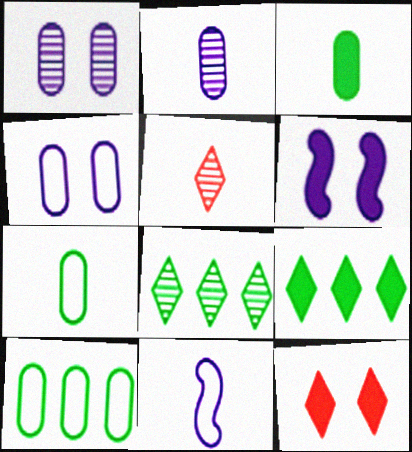[[3, 5, 11], 
[5, 6, 10]]